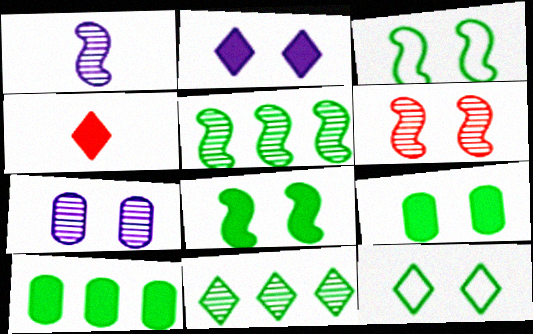[[1, 5, 6]]